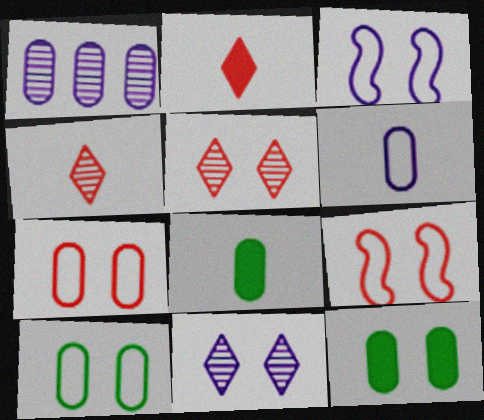[[1, 7, 8], 
[3, 5, 12], 
[9, 11, 12]]